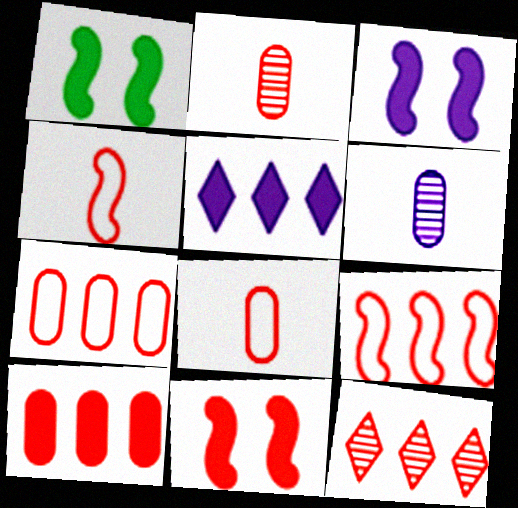[[1, 3, 11], 
[8, 11, 12], 
[9, 10, 12]]